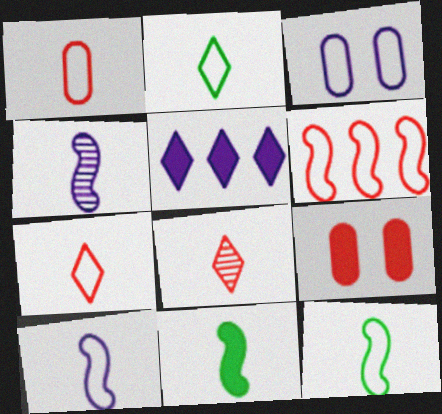[[1, 2, 10], 
[2, 3, 6], 
[3, 4, 5], 
[5, 9, 11], 
[6, 8, 9]]